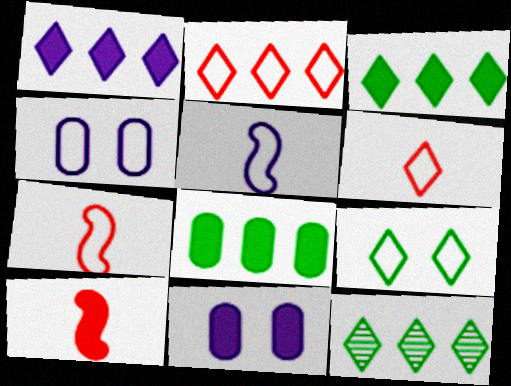[[1, 2, 12], 
[3, 10, 11], 
[4, 10, 12], 
[7, 11, 12]]